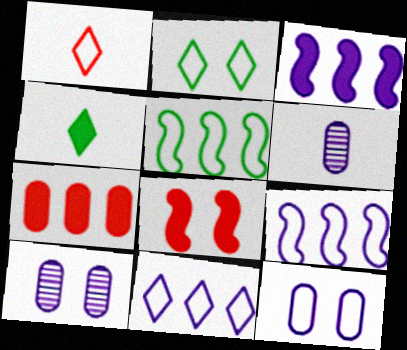[[1, 2, 11], 
[1, 5, 12], 
[2, 8, 10]]